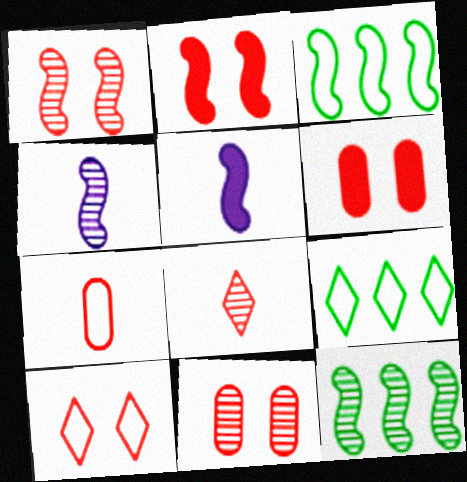[[1, 3, 5], 
[1, 4, 12], 
[1, 6, 10], 
[2, 3, 4], 
[2, 10, 11], 
[4, 6, 9], 
[5, 9, 11]]